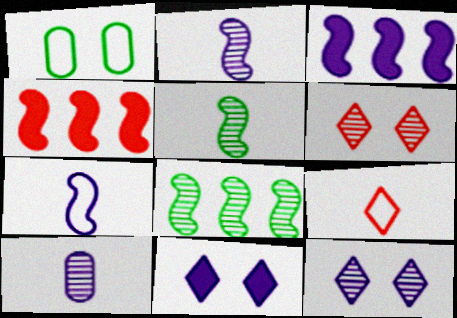[[6, 8, 10]]